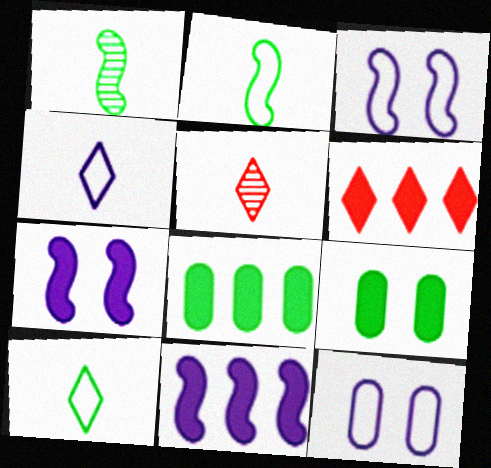[[1, 6, 12], 
[3, 5, 8], 
[6, 8, 11]]